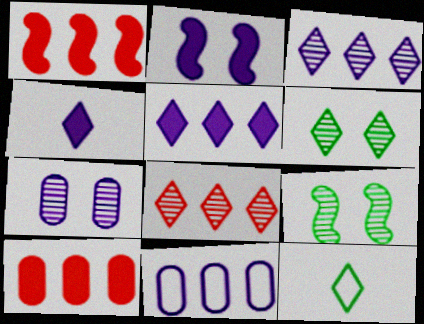[[1, 7, 12]]